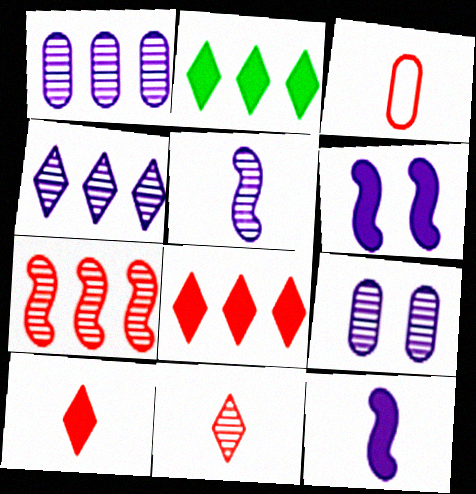[[4, 5, 9]]